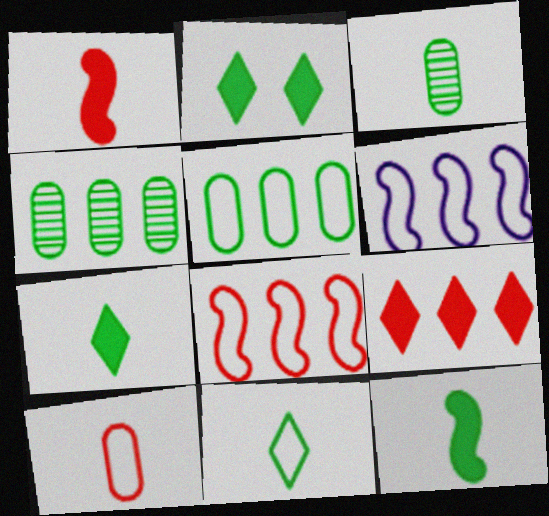[[3, 11, 12], 
[4, 6, 9]]